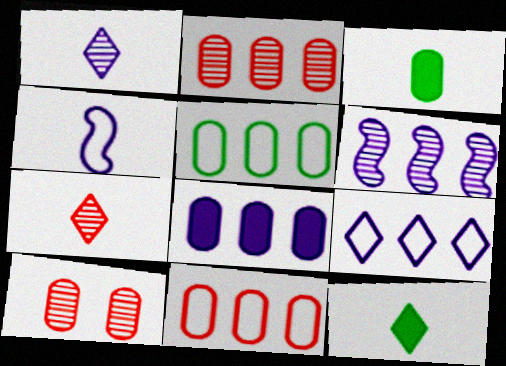[[2, 5, 8], 
[3, 4, 7], 
[6, 8, 9]]